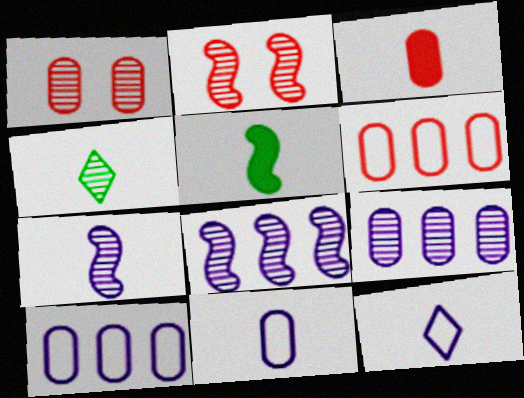[[1, 3, 6], 
[1, 4, 8], 
[2, 4, 9]]